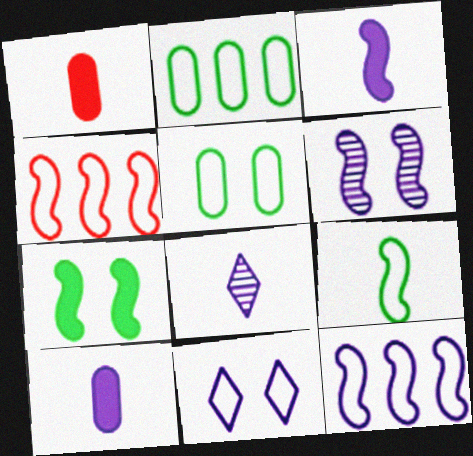[[1, 8, 9], 
[3, 6, 12]]